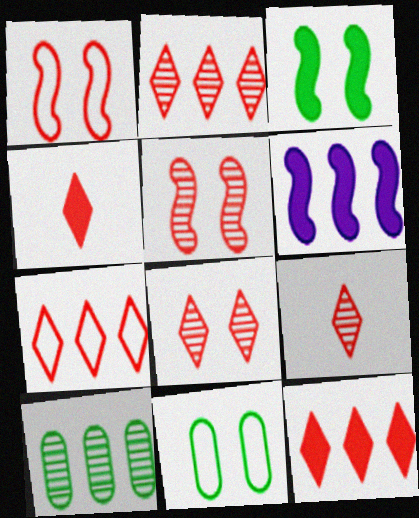[[2, 7, 12], 
[2, 8, 9], 
[4, 7, 8], 
[6, 7, 10], 
[6, 9, 11]]